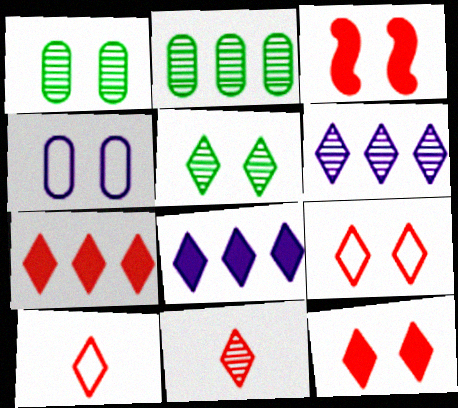[[3, 4, 5], 
[5, 6, 11], 
[5, 8, 10], 
[7, 9, 11]]